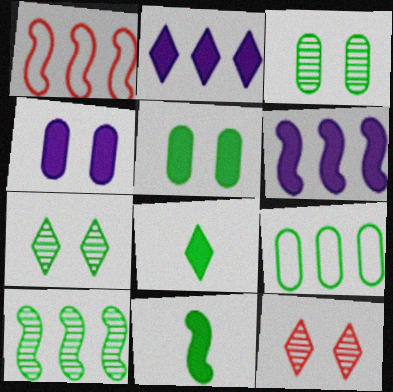[[1, 6, 10], 
[7, 9, 11]]